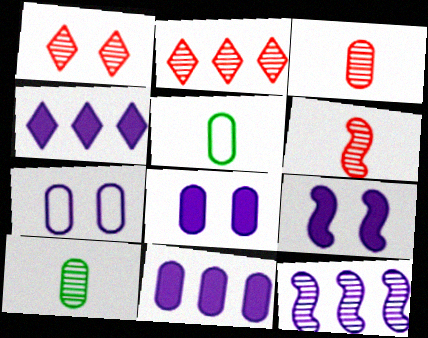[[1, 10, 12], 
[2, 5, 9]]